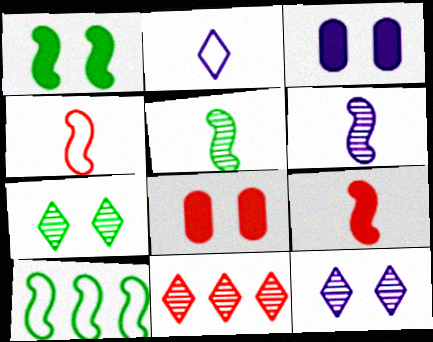[[1, 5, 10], 
[4, 8, 11]]